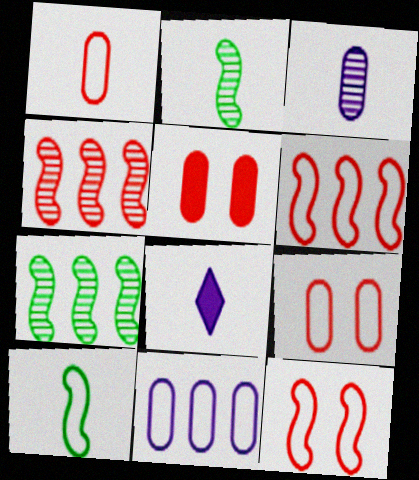[[1, 2, 8], 
[7, 8, 9]]